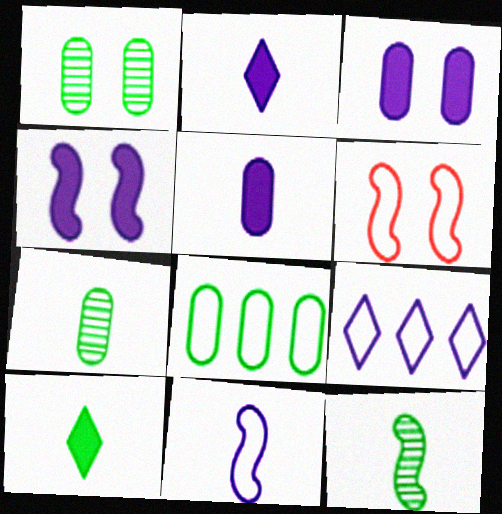[]